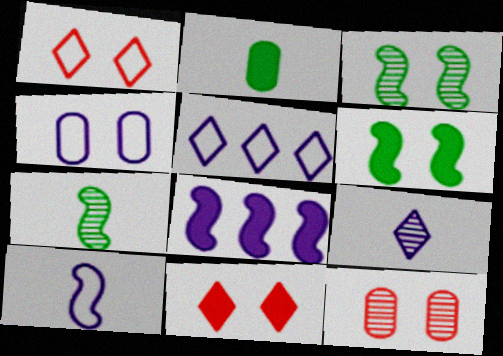[[2, 8, 11], 
[3, 4, 11], 
[4, 5, 10], 
[4, 8, 9]]